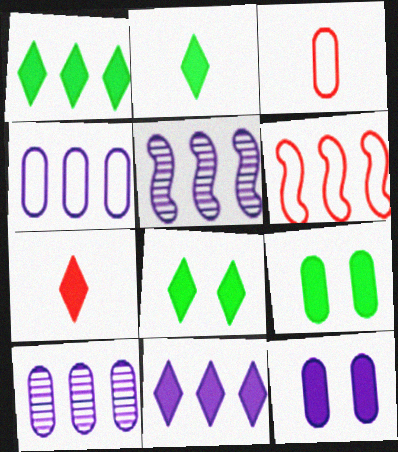[[1, 2, 8], 
[1, 6, 10], 
[3, 5, 8], 
[3, 9, 10], 
[4, 5, 11], 
[7, 8, 11]]